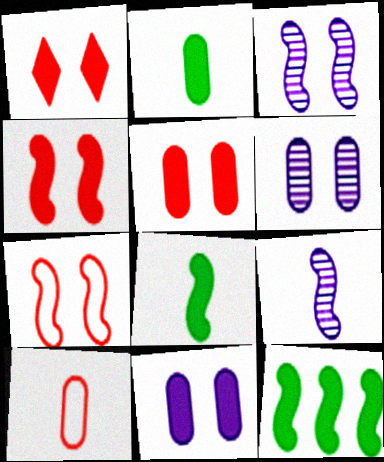[[1, 4, 5], 
[7, 9, 12]]